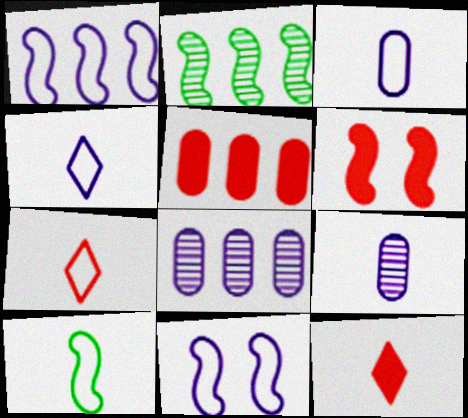[[3, 7, 10], 
[5, 6, 12], 
[9, 10, 12]]